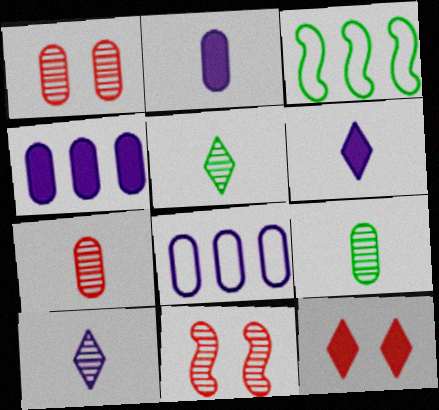[[1, 3, 6]]